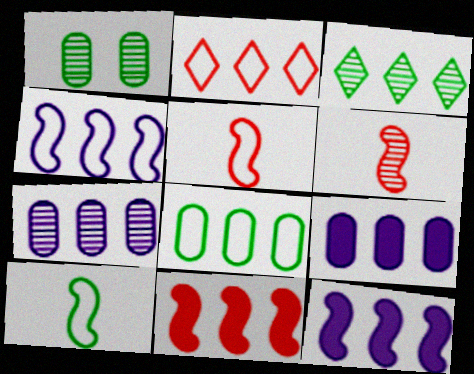[[2, 4, 8]]